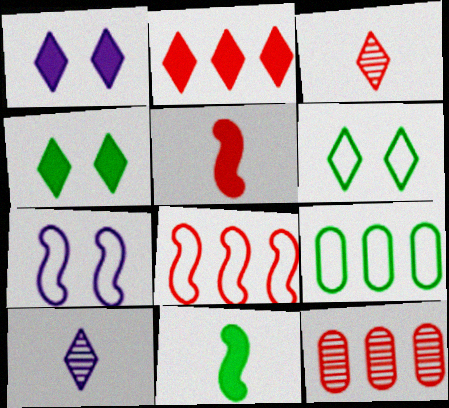[[2, 6, 10], 
[2, 8, 12]]